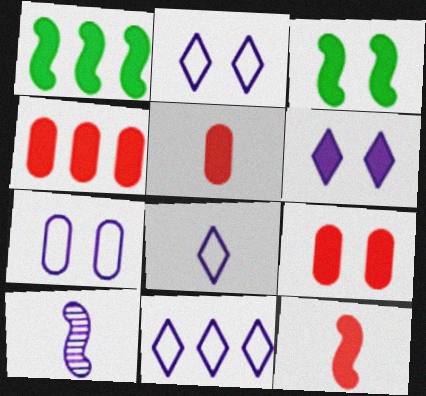[[1, 5, 6], 
[2, 8, 11], 
[3, 6, 9], 
[4, 5, 9]]